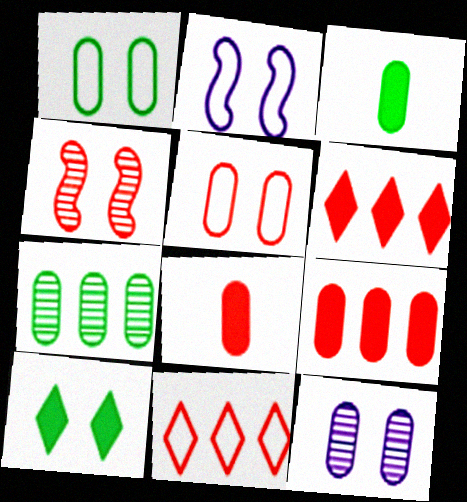[[1, 3, 7], 
[4, 8, 11]]